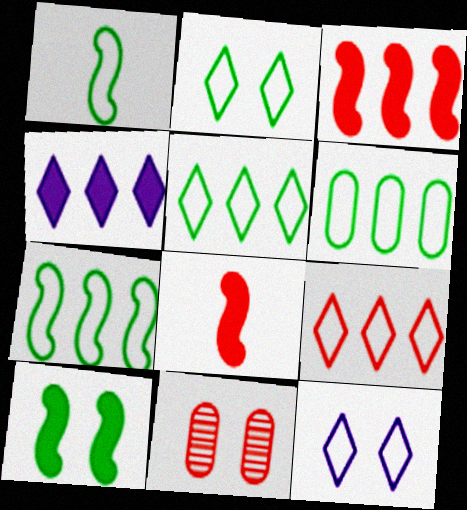[[1, 2, 6], 
[1, 4, 11], 
[5, 6, 7], 
[8, 9, 11], 
[10, 11, 12]]